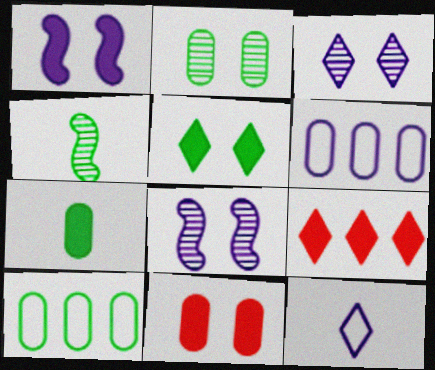[[1, 5, 11], 
[1, 7, 9], 
[2, 7, 10], 
[4, 5, 10]]